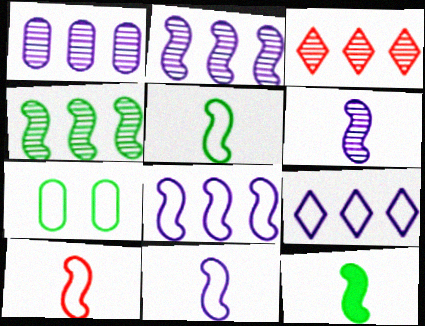[[1, 3, 4], 
[5, 10, 11], 
[6, 10, 12], 
[7, 9, 10]]